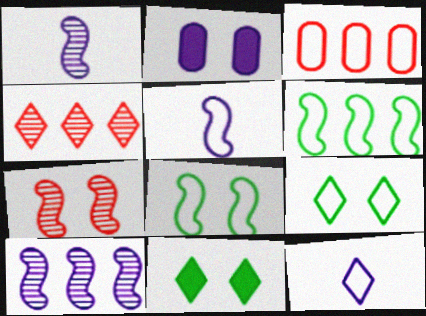[[1, 3, 11], 
[2, 7, 9], 
[2, 10, 12], 
[3, 5, 9], 
[3, 8, 12], 
[4, 11, 12]]